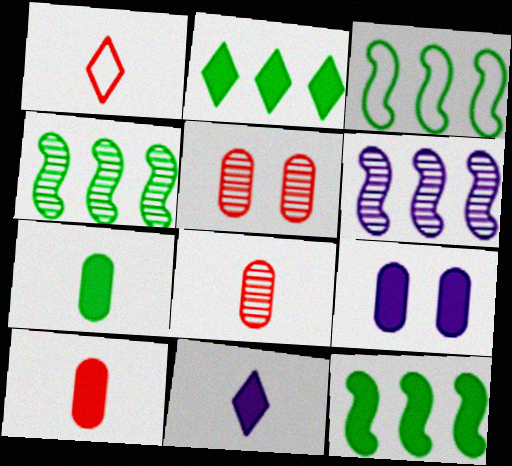[[1, 4, 9], 
[3, 4, 12], 
[3, 5, 11]]